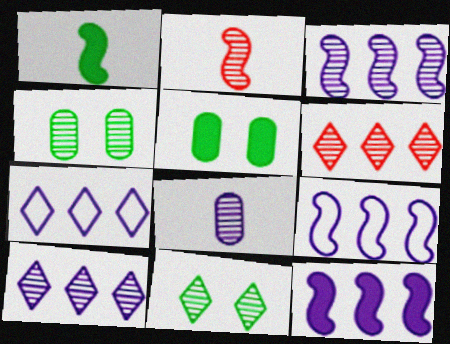[[2, 4, 10], 
[2, 5, 7], 
[3, 9, 12]]